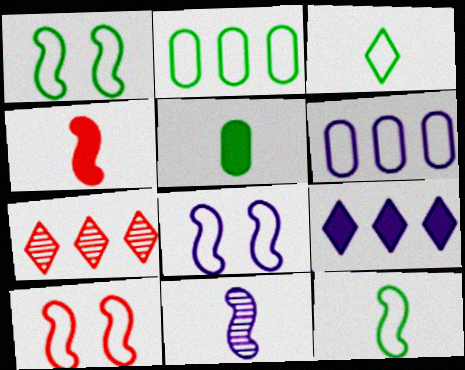[[1, 2, 3], 
[1, 8, 10], 
[3, 6, 10], 
[4, 11, 12], 
[5, 7, 8]]